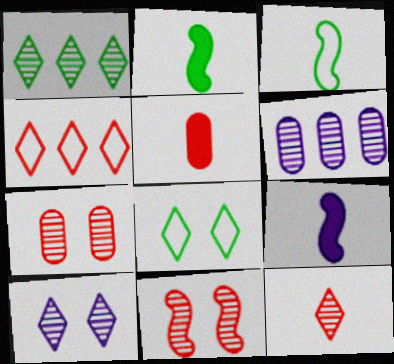[[1, 10, 12], 
[4, 5, 11]]